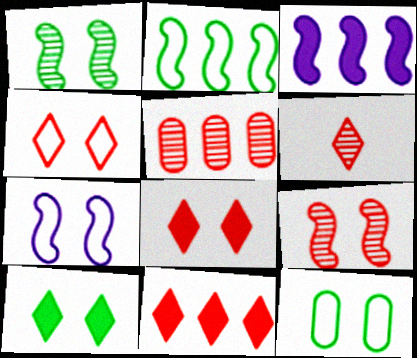[[1, 10, 12], 
[3, 6, 12], 
[4, 6, 11], 
[4, 7, 12], 
[5, 6, 9]]